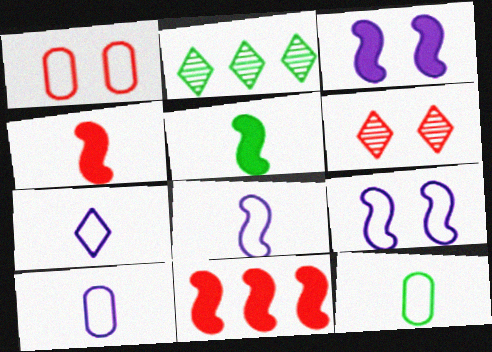[[3, 5, 11], 
[7, 8, 10]]